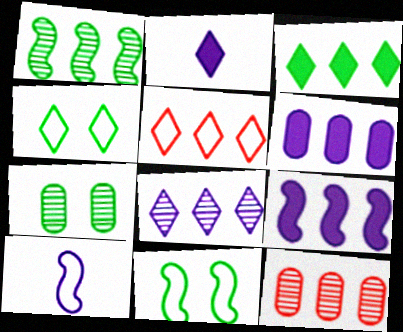[[1, 5, 6], 
[1, 8, 12], 
[2, 11, 12], 
[3, 5, 8]]